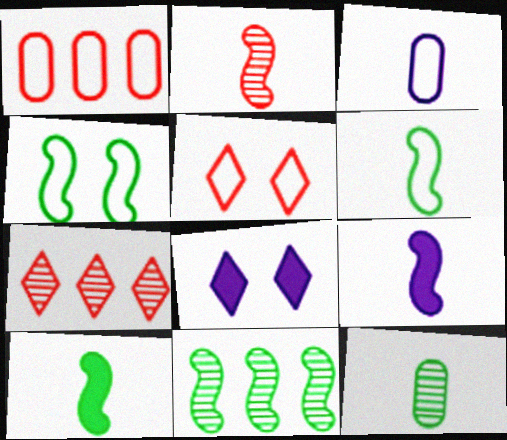[[2, 6, 9], 
[4, 10, 11]]